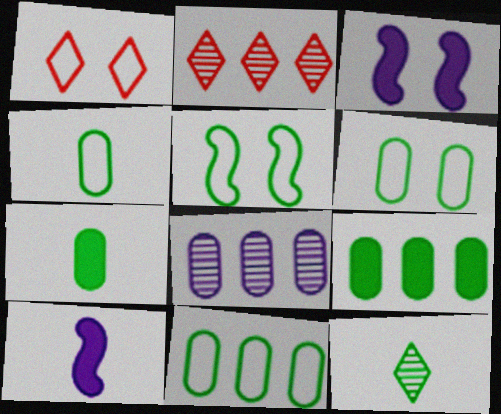[[2, 3, 4], 
[2, 6, 10], 
[4, 6, 11], 
[5, 9, 12]]